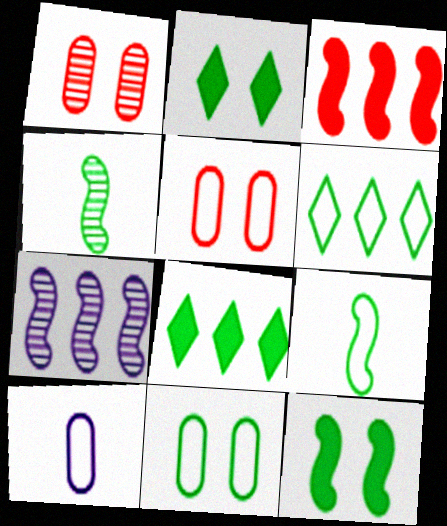[[4, 8, 11], 
[6, 9, 11]]